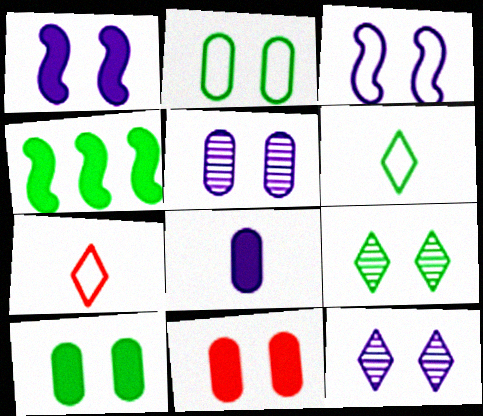[[2, 5, 11], 
[3, 9, 11], 
[4, 5, 7]]